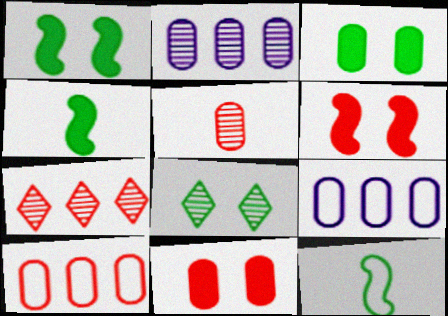[[3, 5, 9], 
[5, 10, 11]]